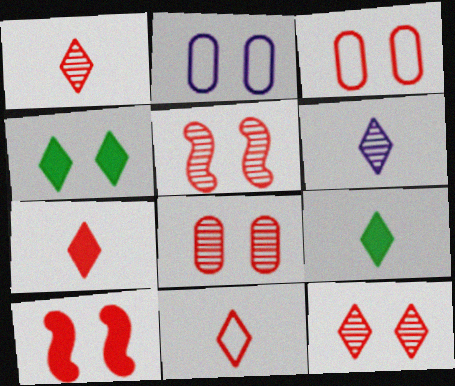[[1, 7, 11], 
[2, 4, 5], 
[3, 10, 12], 
[5, 8, 12], 
[6, 9, 11]]